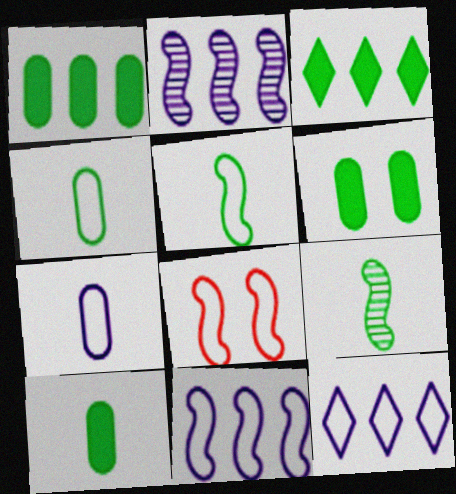[[1, 6, 10], 
[4, 8, 12], 
[5, 8, 11]]